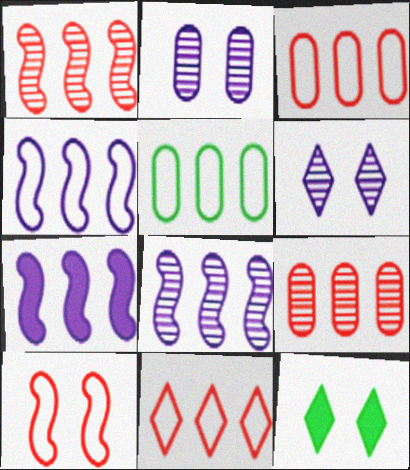[[2, 10, 12], 
[4, 5, 11], 
[4, 7, 8]]